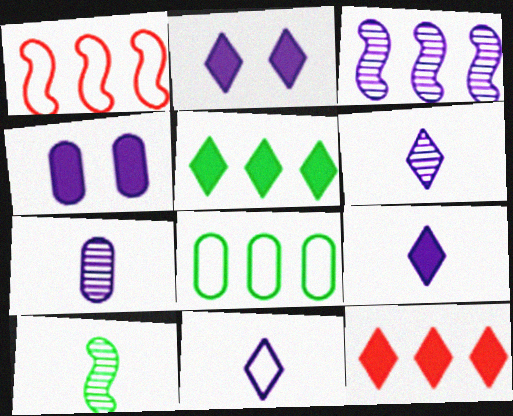[[3, 4, 11], 
[3, 8, 12], 
[6, 9, 11]]